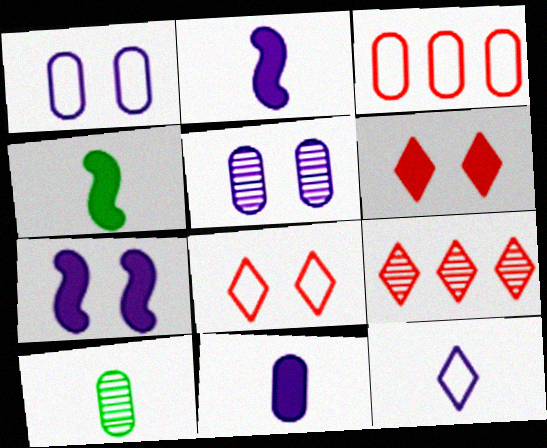[[1, 4, 9]]